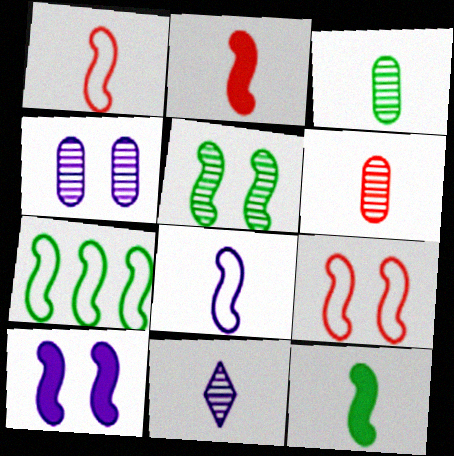[[5, 7, 12], 
[5, 9, 10], 
[7, 8, 9]]